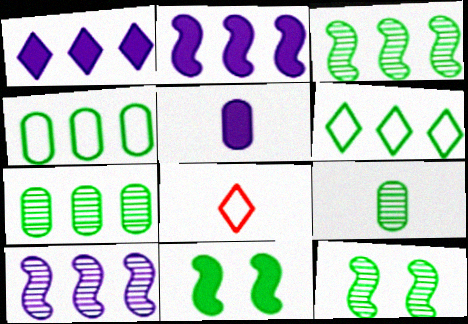[[6, 9, 11]]